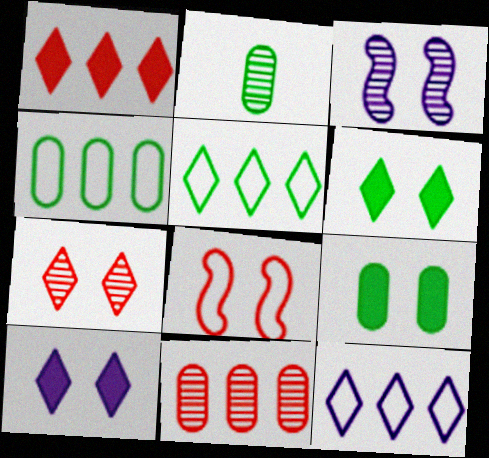[[2, 4, 9]]